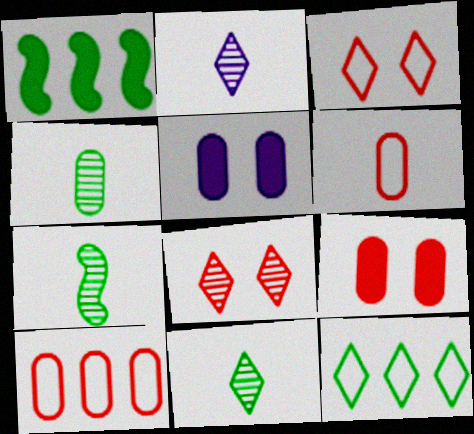[[4, 5, 10], 
[4, 7, 11]]